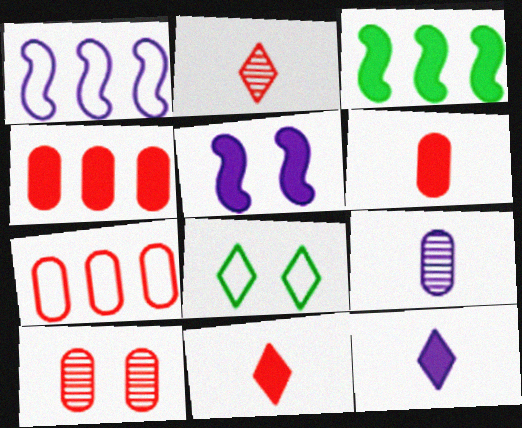[[5, 8, 10], 
[6, 7, 10]]